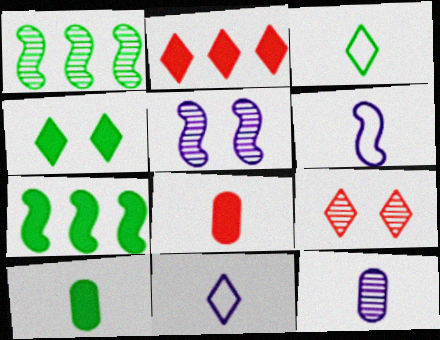[[1, 9, 12], 
[4, 7, 10]]